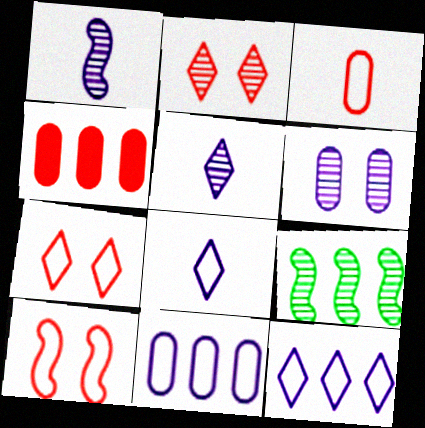[[4, 9, 12]]